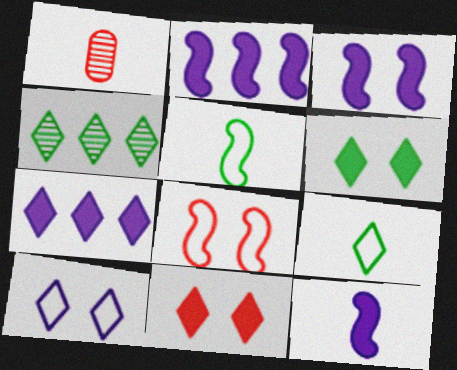[[1, 9, 12], 
[2, 3, 12], 
[4, 6, 9]]